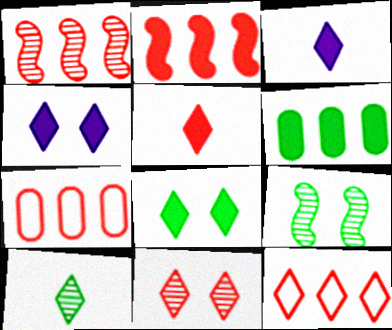[[3, 7, 9], 
[4, 10, 12], 
[5, 11, 12]]